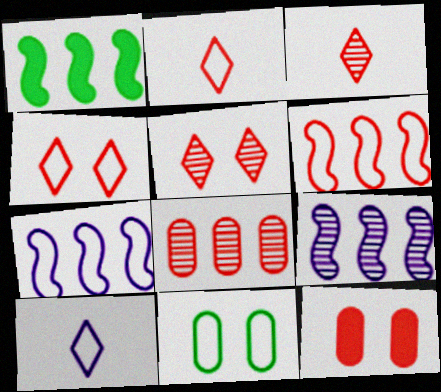[[1, 6, 9], 
[2, 7, 11], 
[3, 6, 12], 
[6, 10, 11]]